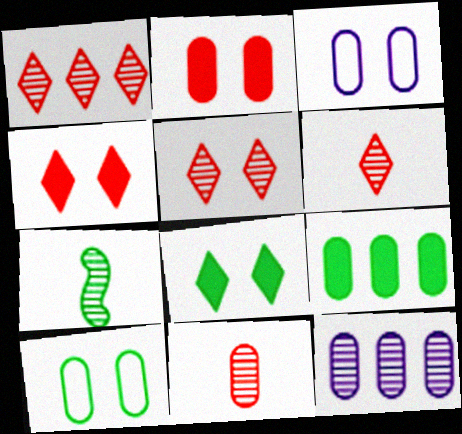[[1, 5, 6], 
[3, 9, 11], 
[5, 7, 12]]